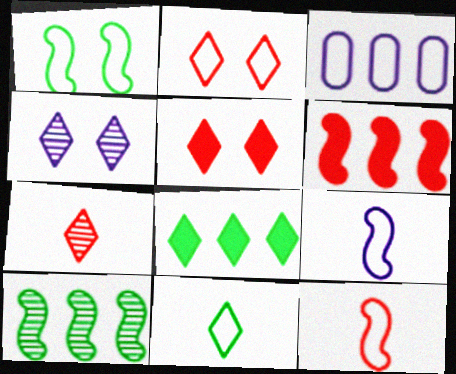[]